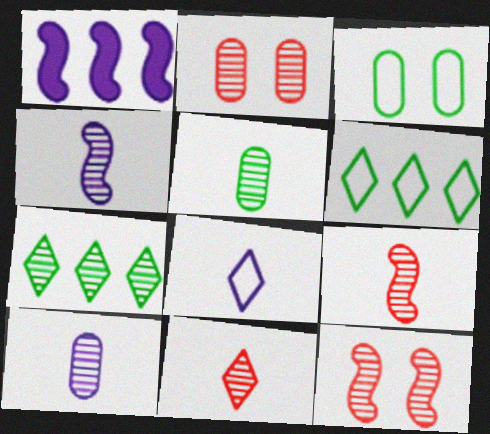[[1, 3, 11], 
[2, 4, 7], 
[4, 5, 11], 
[7, 10, 12]]